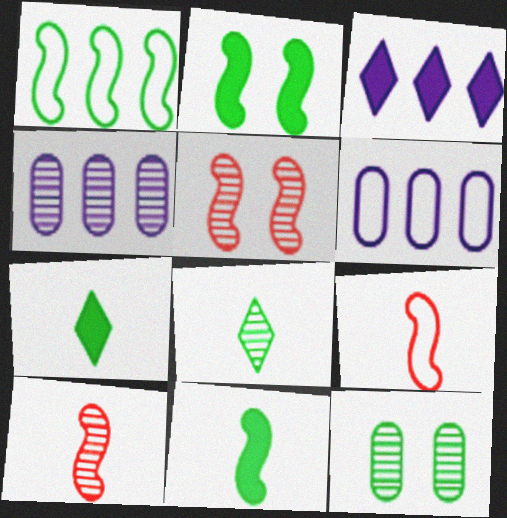[[1, 7, 12], 
[3, 9, 12], 
[4, 5, 8], 
[5, 6, 7]]